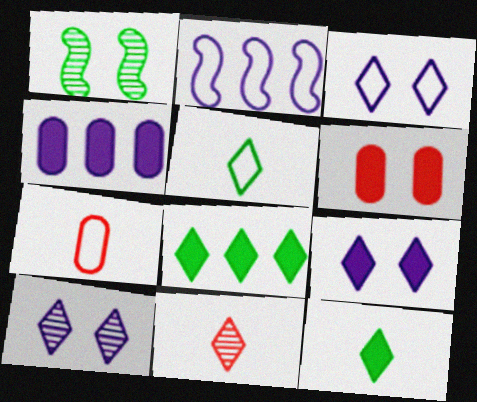[[1, 3, 6], 
[3, 8, 11], 
[3, 9, 10]]